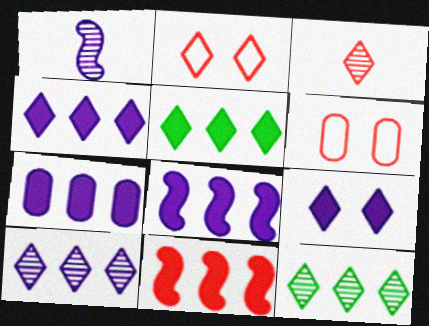[[1, 5, 6], 
[3, 6, 11], 
[4, 7, 8], 
[5, 7, 11]]